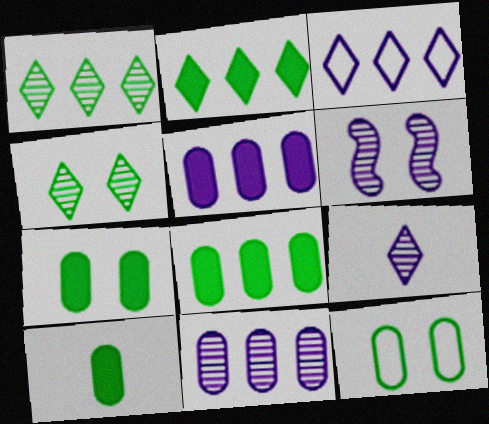[[6, 9, 11], 
[7, 8, 10]]